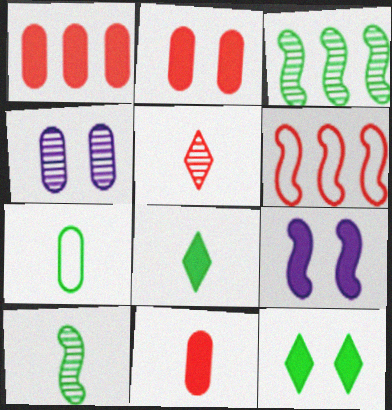[[1, 2, 11], 
[1, 4, 7], 
[1, 8, 9], 
[2, 5, 6], 
[2, 9, 12], 
[3, 4, 5], 
[3, 7, 12], 
[4, 6, 8], 
[6, 9, 10], 
[7, 8, 10]]